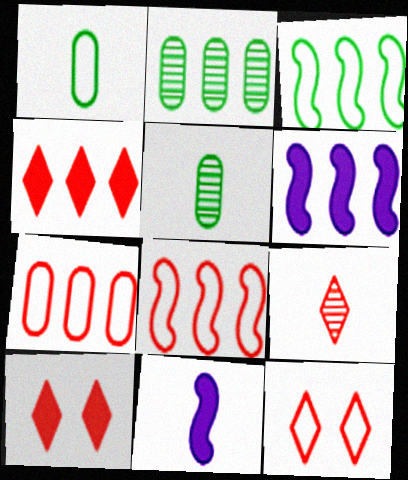[[1, 9, 11], 
[2, 11, 12], 
[4, 9, 12], 
[5, 6, 12]]